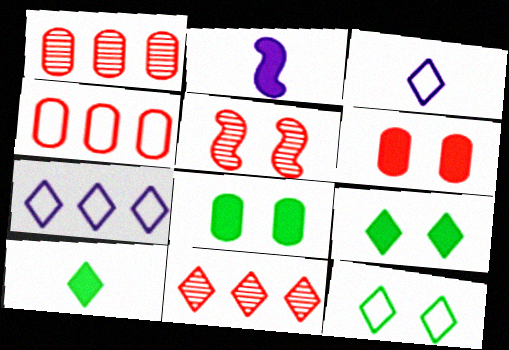[[1, 2, 12], 
[3, 9, 11]]